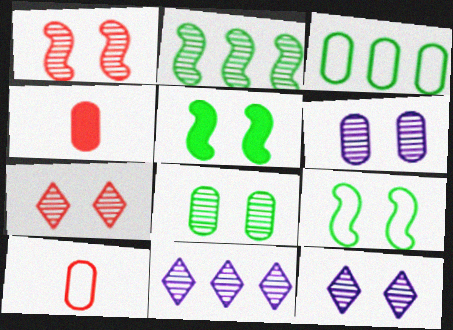[[1, 8, 12], 
[3, 4, 6], 
[4, 9, 11], 
[5, 10, 11]]